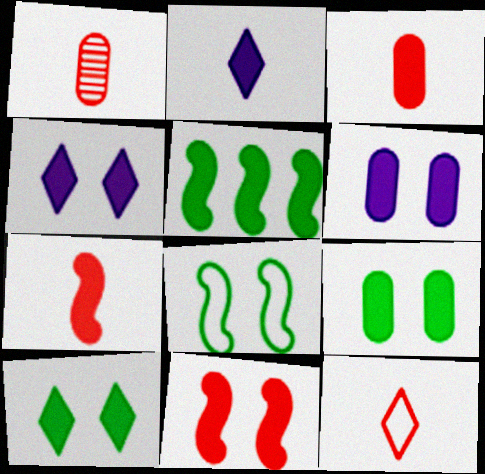[[1, 7, 12], 
[3, 4, 5], 
[4, 9, 11], 
[6, 10, 11]]